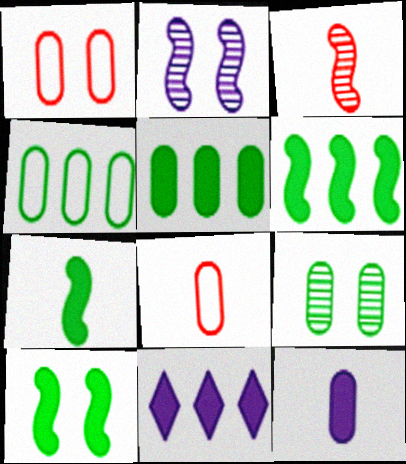[[6, 7, 10]]